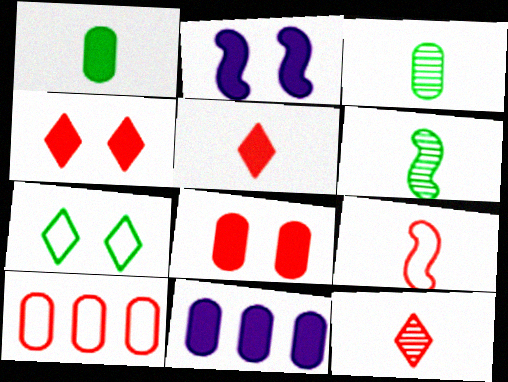[[1, 8, 11]]